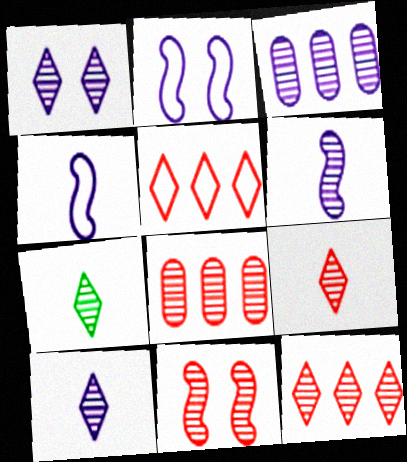[[1, 3, 6], 
[1, 7, 12], 
[3, 7, 11], 
[7, 9, 10], 
[8, 9, 11]]